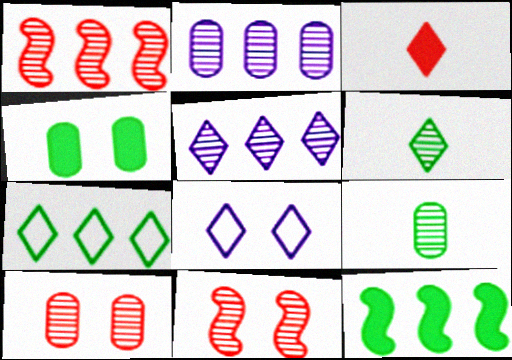[[2, 6, 11], 
[2, 9, 10], 
[4, 8, 11], 
[5, 9, 11]]